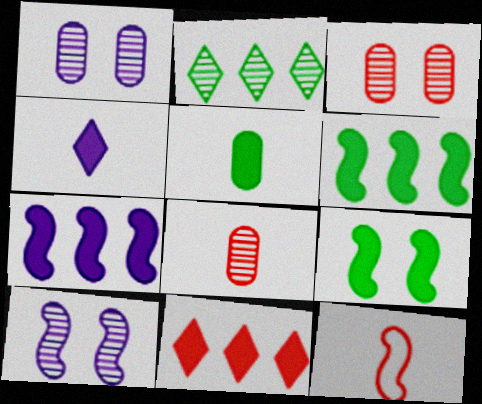[[2, 8, 10], 
[3, 11, 12], 
[6, 10, 12]]